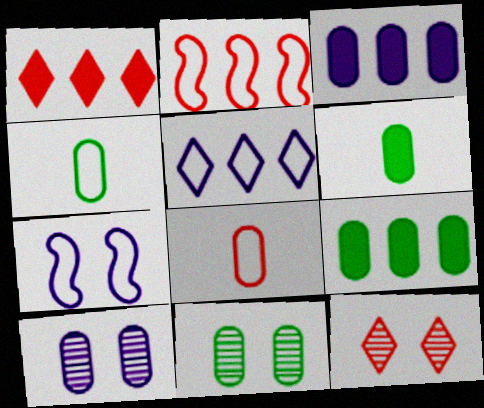[[3, 8, 11], 
[4, 9, 11], 
[8, 9, 10]]